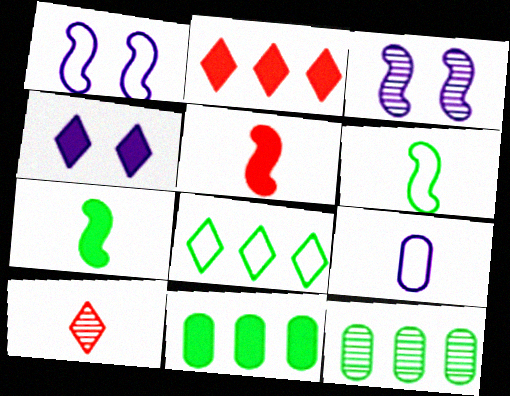[[1, 10, 11], 
[3, 10, 12], 
[4, 5, 11], 
[4, 8, 10], 
[7, 9, 10]]